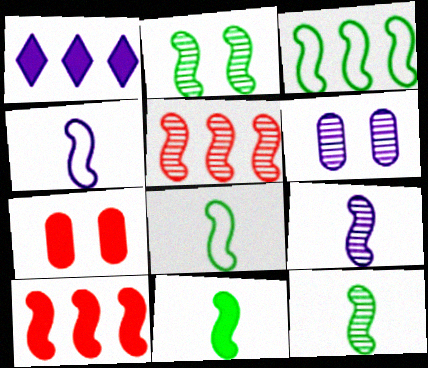[[1, 4, 6], 
[1, 7, 11], 
[2, 3, 11], 
[2, 4, 10], 
[2, 5, 9], 
[8, 11, 12]]